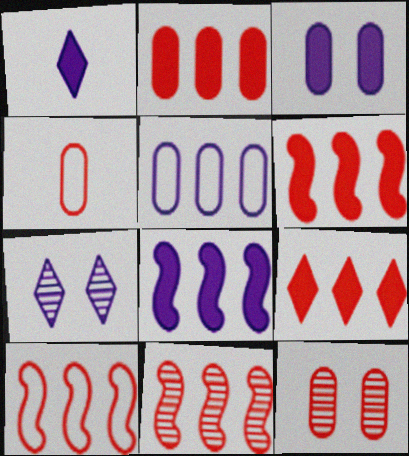[[1, 3, 8], 
[2, 4, 12], 
[2, 6, 9], 
[6, 10, 11]]